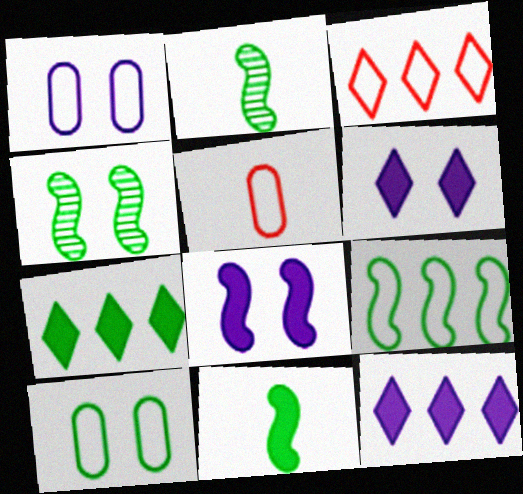[[2, 7, 10], 
[4, 5, 12], 
[4, 9, 11]]